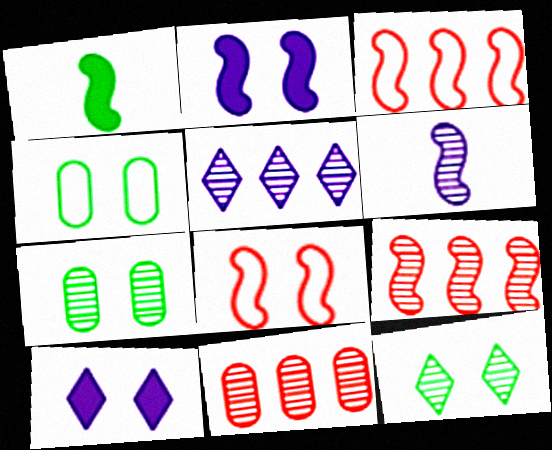[[6, 11, 12], 
[7, 8, 10]]